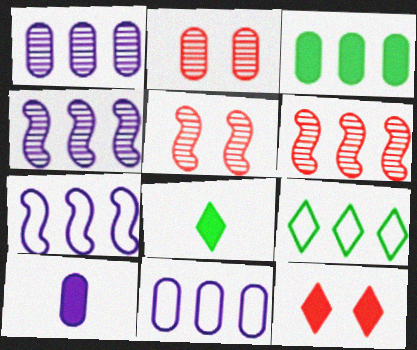[[2, 7, 8], 
[5, 8, 11], 
[5, 9, 10]]